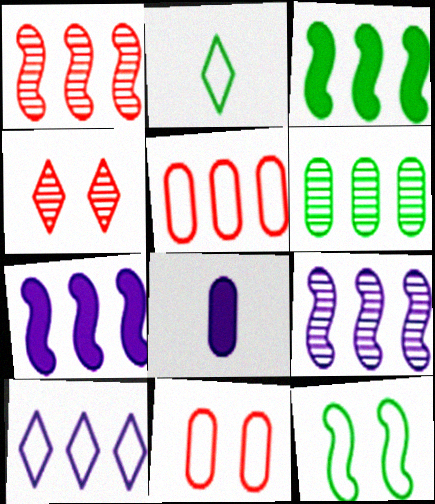[[6, 8, 11]]